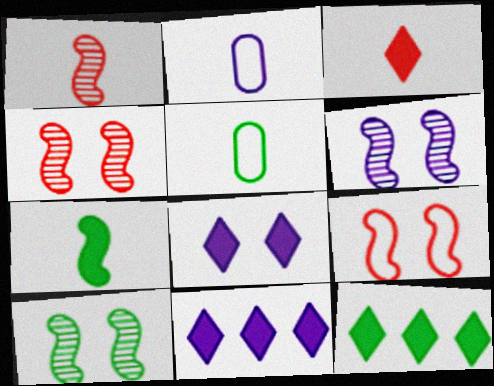[[2, 4, 12], 
[2, 6, 11], 
[3, 8, 12], 
[4, 5, 11], 
[4, 6, 10], 
[5, 10, 12]]